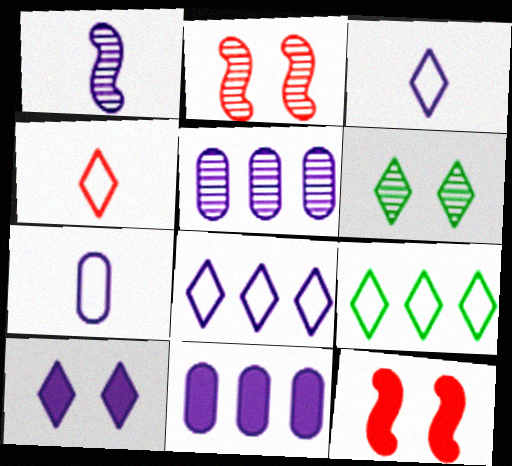[]